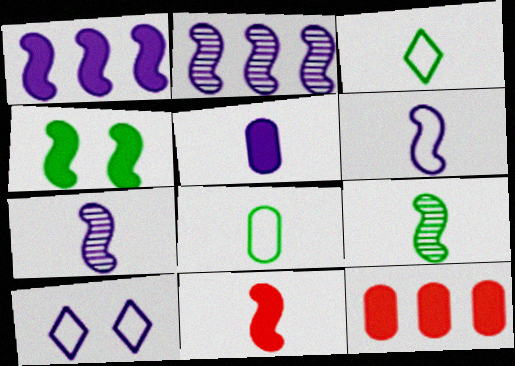[[1, 4, 11], 
[2, 5, 10], 
[6, 9, 11], 
[9, 10, 12]]